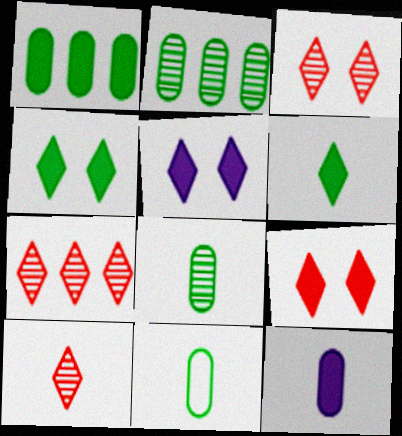[[3, 7, 10], 
[4, 5, 9]]